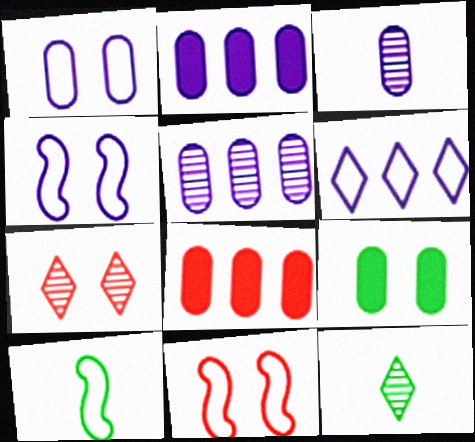[[1, 2, 3], 
[2, 7, 10], 
[2, 11, 12], 
[4, 7, 9], 
[4, 8, 12]]